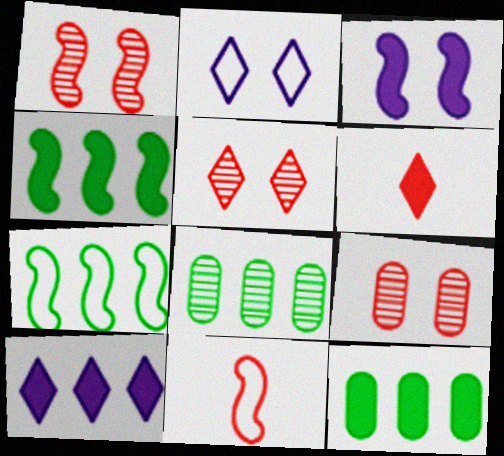[[1, 5, 9], 
[3, 6, 12]]